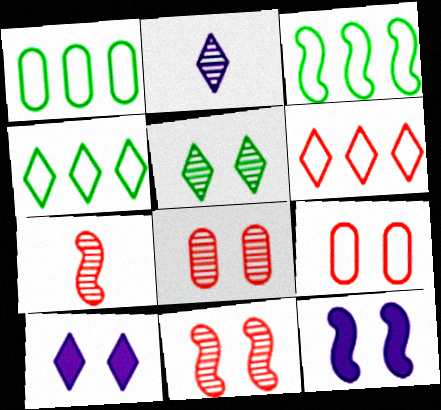[[1, 3, 4], 
[1, 7, 10], 
[3, 7, 12], 
[5, 9, 12]]